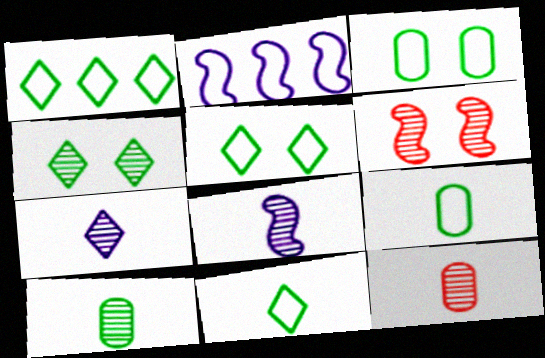[[1, 5, 11]]